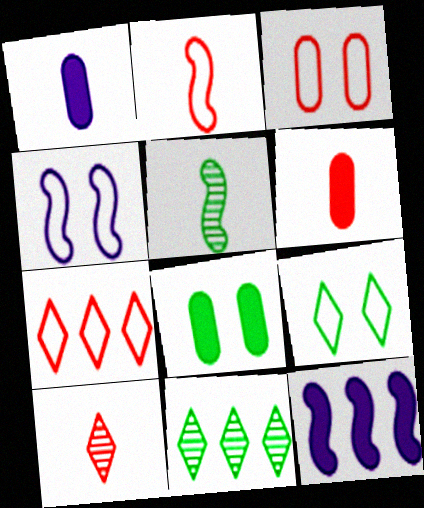[[2, 3, 7], 
[2, 6, 10], 
[3, 4, 9], 
[4, 6, 11]]